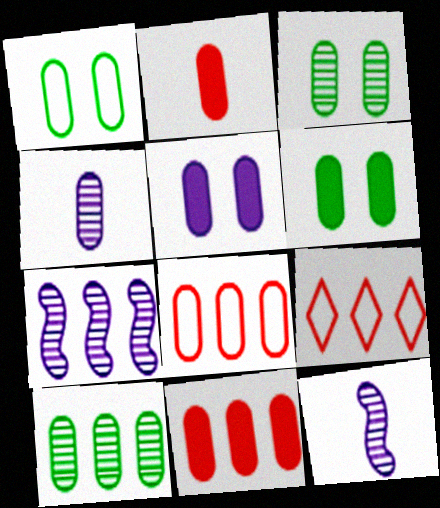[[1, 3, 6], 
[1, 4, 11], 
[4, 6, 8], 
[6, 9, 12]]